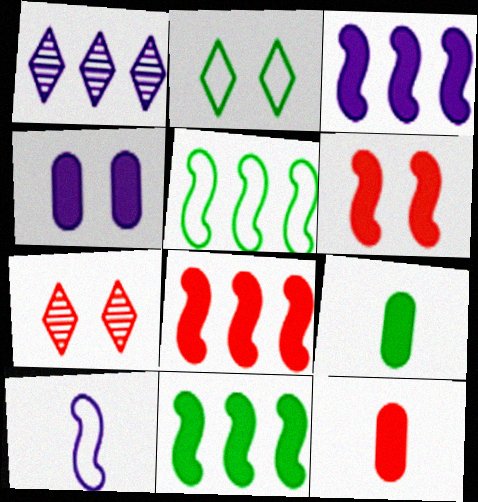[[1, 4, 10], 
[3, 8, 11]]